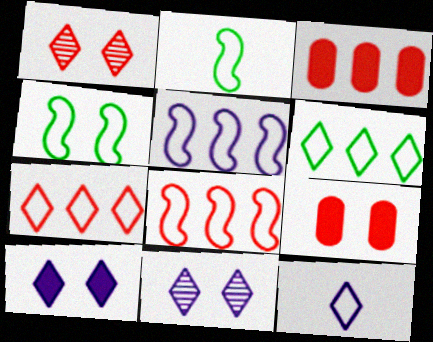[[2, 3, 11], 
[4, 9, 11]]